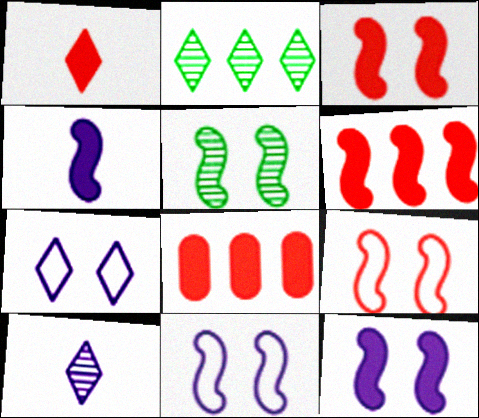[[1, 2, 7], 
[1, 3, 8], 
[3, 5, 11], 
[5, 9, 12]]